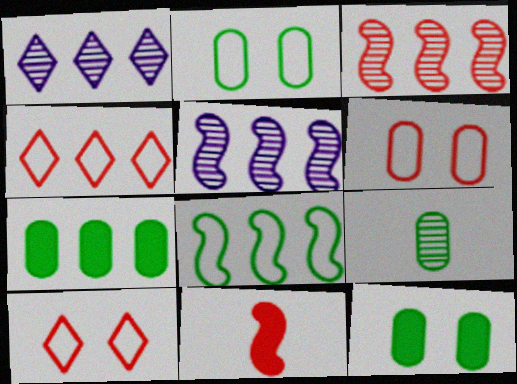[[1, 2, 11], 
[2, 7, 9], 
[4, 5, 7]]